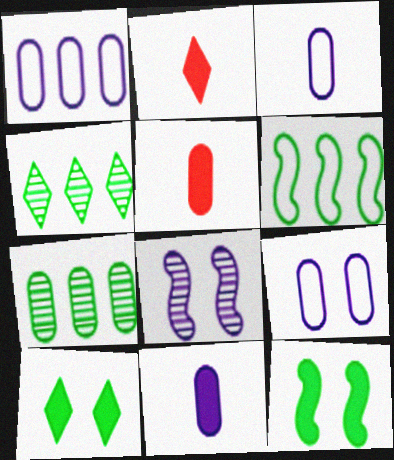[[1, 3, 9], 
[5, 7, 9]]